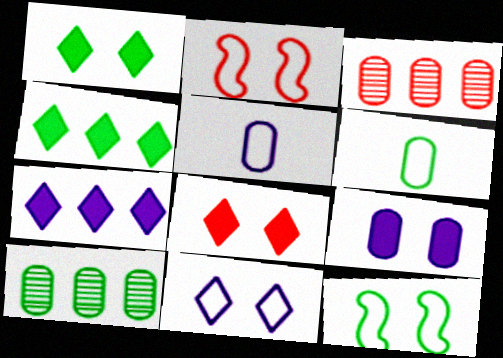[[3, 6, 9]]